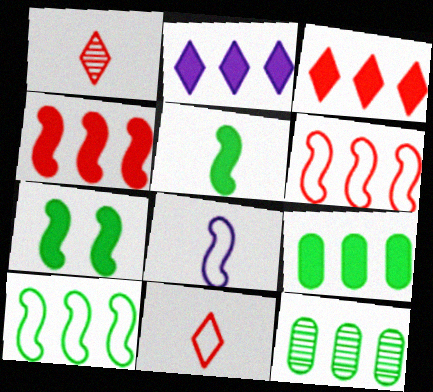[[2, 4, 9], 
[2, 6, 12]]